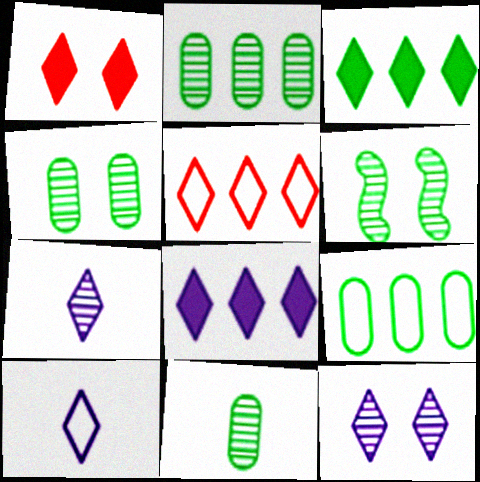[[2, 4, 11], 
[8, 10, 12]]